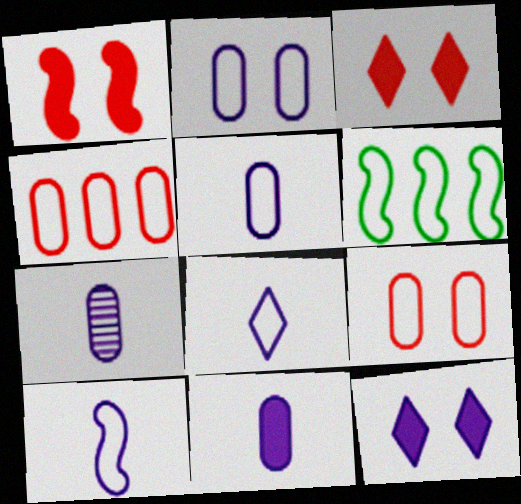[[3, 6, 7], 
[5, 7, 11], 
[5, 8, 10], 
[6, 8, 9]]